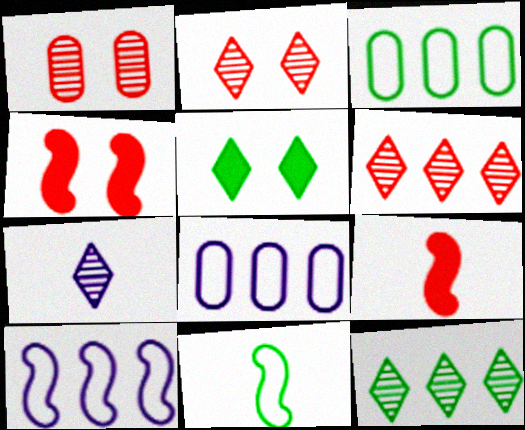[[2, 7, 12], 
[3, 4, 7]]